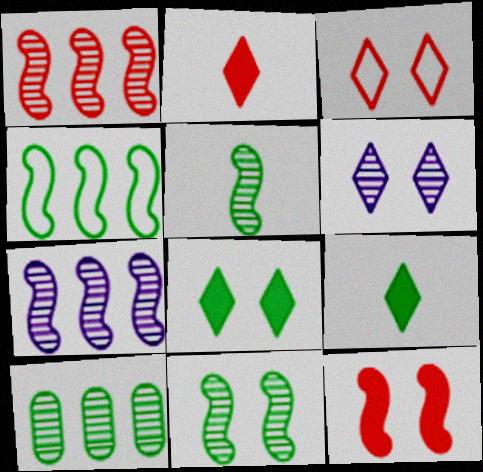[[3, 6, 8]]